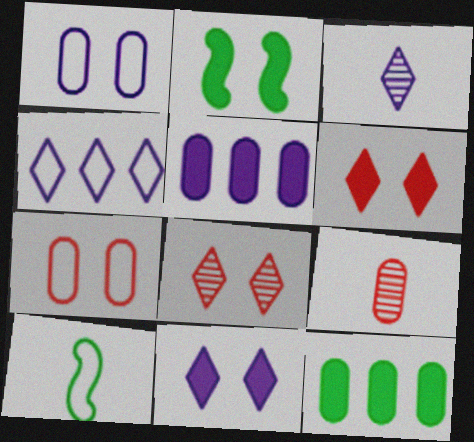[[1, 2, 8], 
[1, 9, 12], 
[2, 4, 9], 
[3, 4, 11], 
[4, 7, 10], 
[5, 8, 10]]